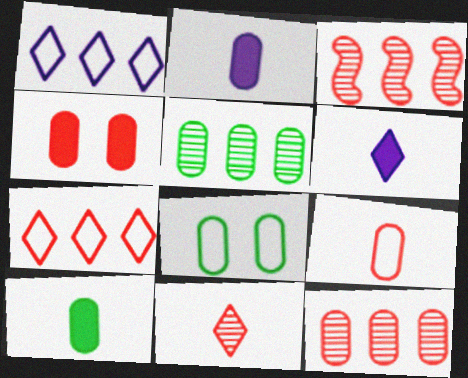[[2, 8, 12], 
[3, 6, 8], 
[4, 9, 12], 
[5, 8, 10]]